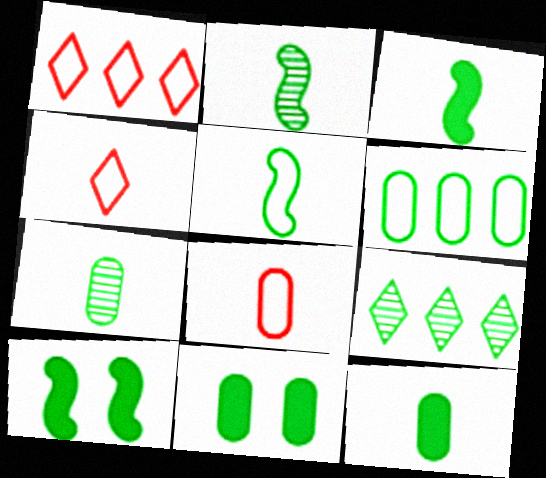[[2, 3, 5], 
[5, 9, 11], 
[6, 7, 11]]